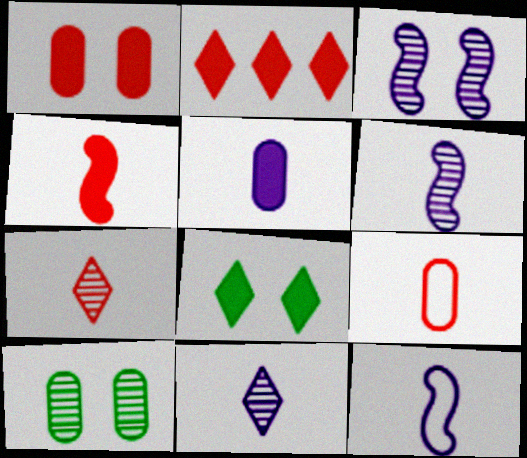[[1, 2, 4], 
[2, 10, 12], 
[4, 7, 9], 
[5, 11, 12]]